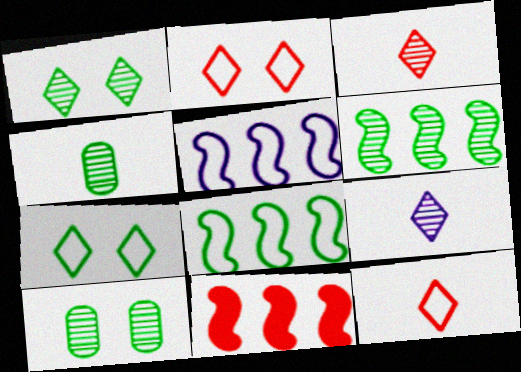[[1, 4, 6], 
[5, 6, 11]]